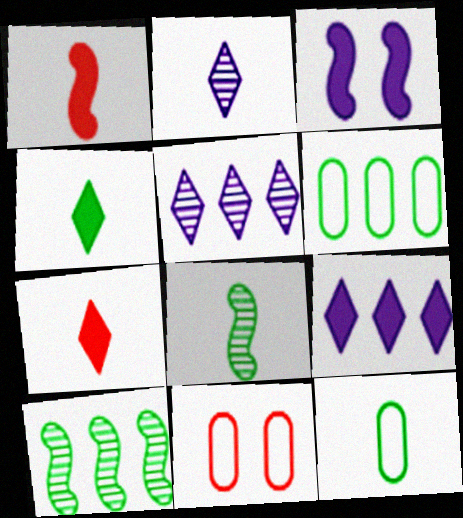[[1, 2, 12], 
[4, 8, 12], 
[8, 9, 11]]